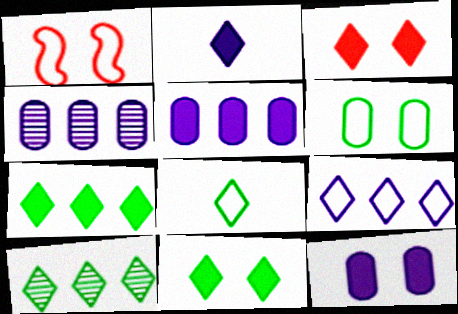[[2, 3, 7], 
[8, 10, 11]]